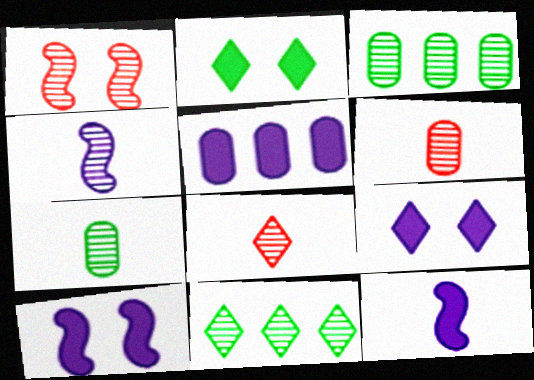[[4, 7, 8], 
[5, 9, 12]]